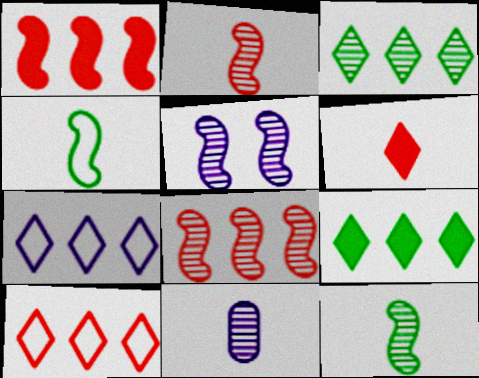[[1, 4, 5], 
[4, 6, 11], 
[5, 8, 12]]